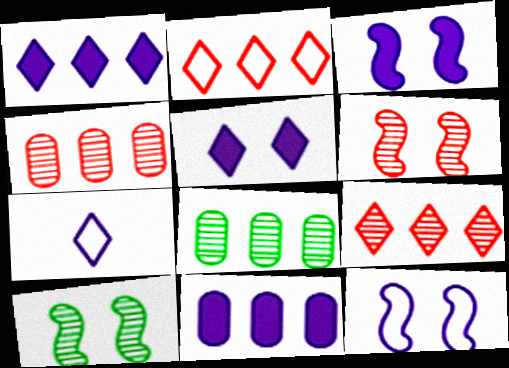[]